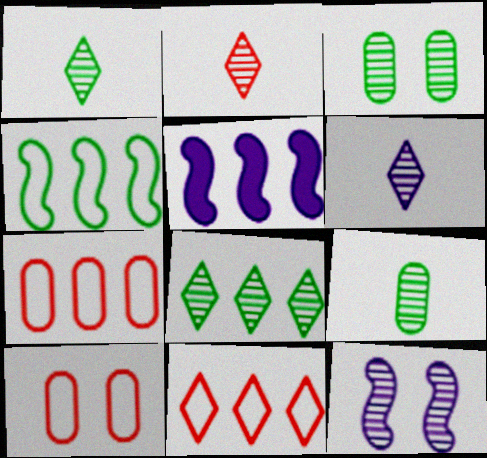[[1, 2, 6], 
[1, 5, 10], 
[5, 7, 8]]